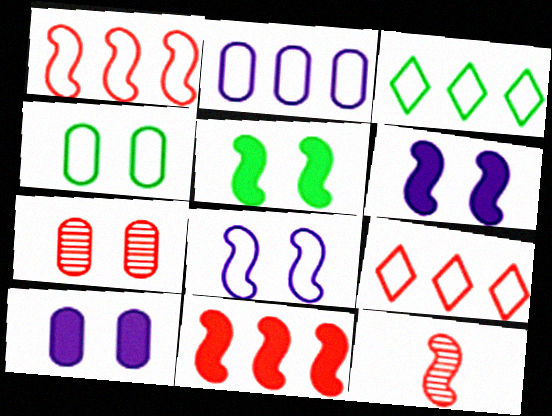[[1, 2, 3], 
[3, 10, 12], 
[4, 7, 10]]